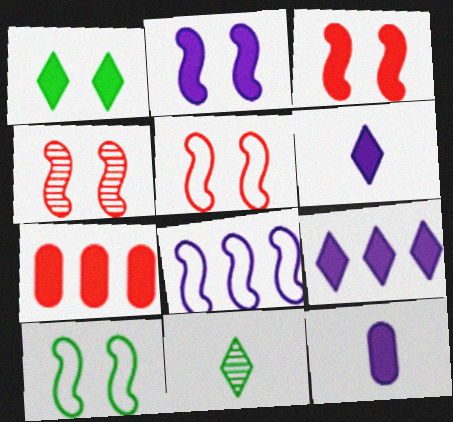[[2, 4, 10], 
[2, 9, 12], 
[3, 4, 5]]